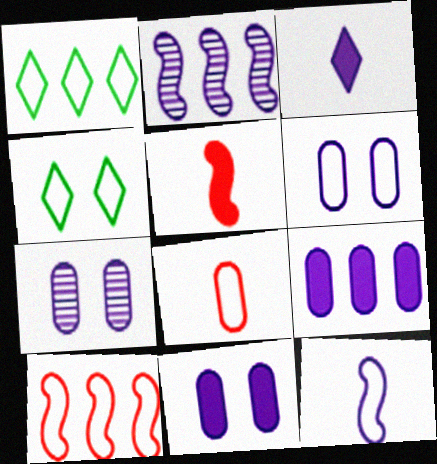[[1, 5, 7], 
[2, 3, 6], 
[6, 7, 11]]